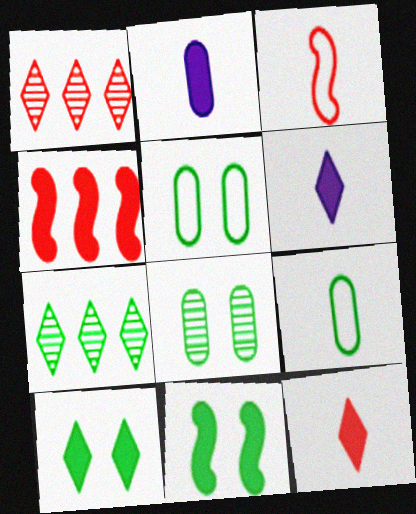[[2, 4, 10], 
[7, 9, 11]]